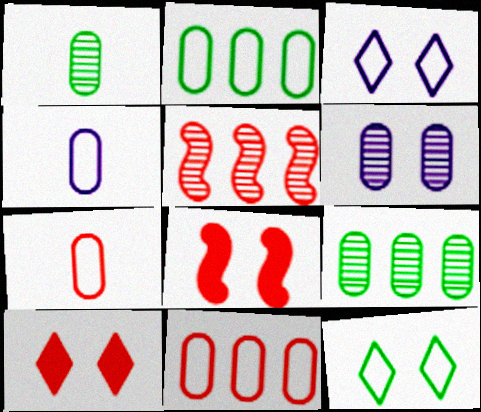[[5, 7, 10], 
[6, 8, 12]]